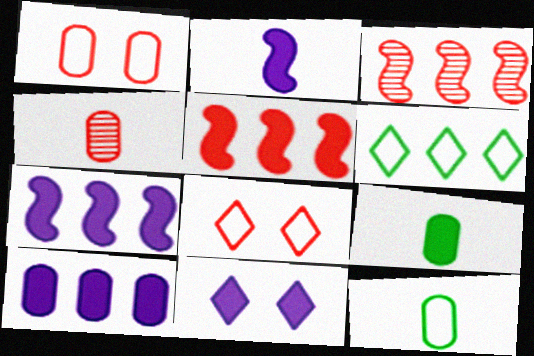[[2, 10, 11], 
[3, 6, 10], 
[3, 11, 12], 
[4, 5, 8], 
[5, 9, 11]]